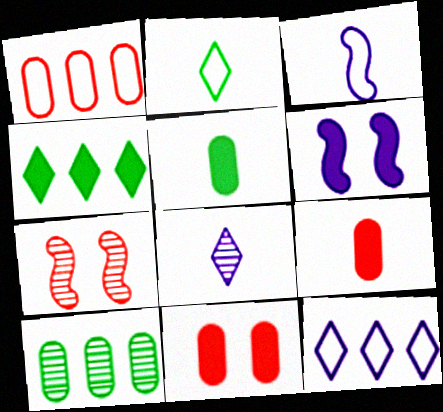[[4, 6, 9], 
[5, 7, 12], 
[7, 8, 10]]